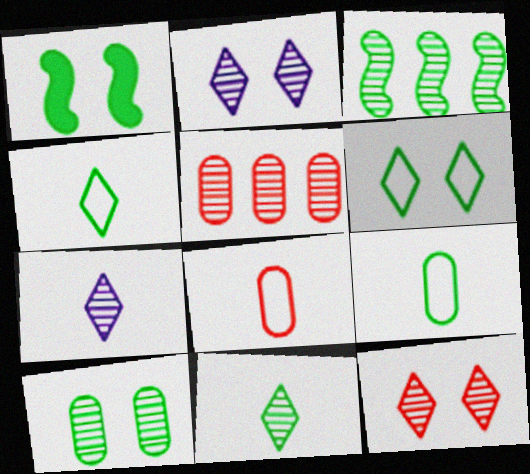[[1, 6, 10], 
[3, 10, 11]]